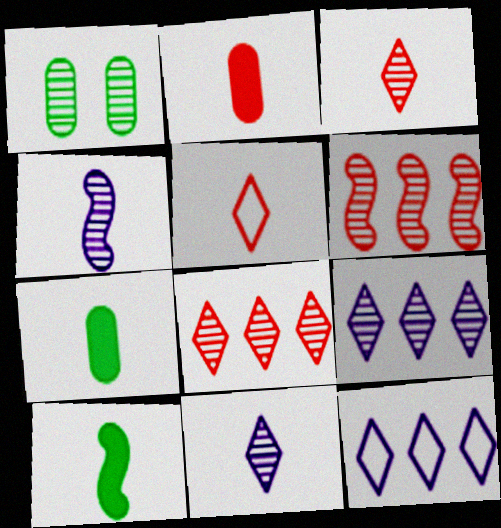[[1, 4, 8], 
[1, 6, 11], 
[4, 5, 7]]